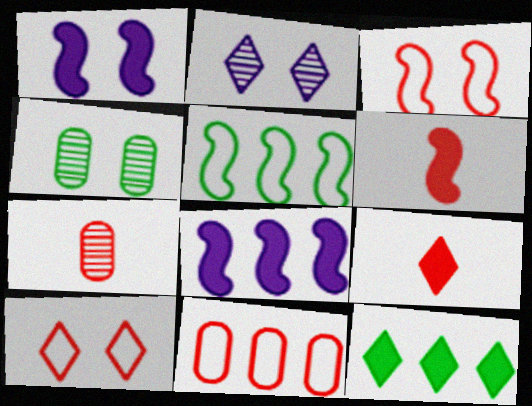[[1, 4, 10]]